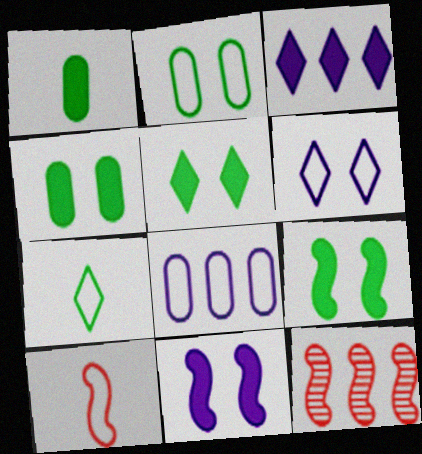[[1, 6, 12], 
[4, 5, 9]]